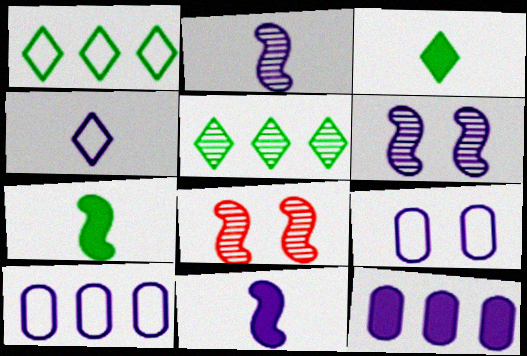[[3, 8, 10], 
[4, 6, 12]]